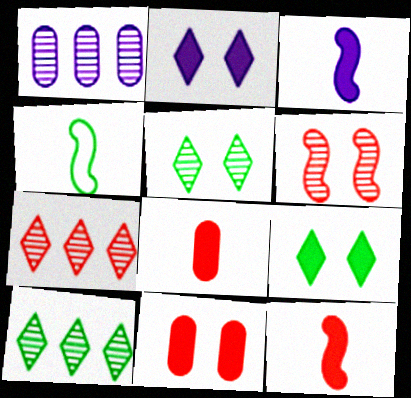[]